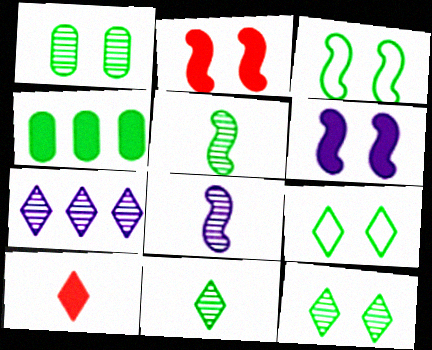[[3, 4, 11], 
[4, 5, 9], 
[4, 6, 10], 
[7, 9, 10]]